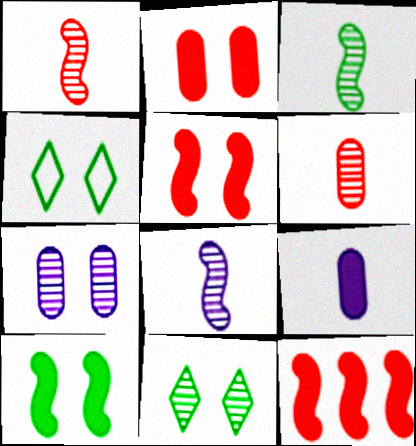[[1, 3, 8], 
[4, 5, 7]]